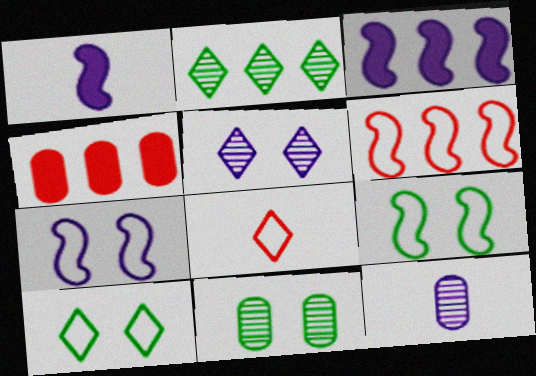[[3, 8, 11]]